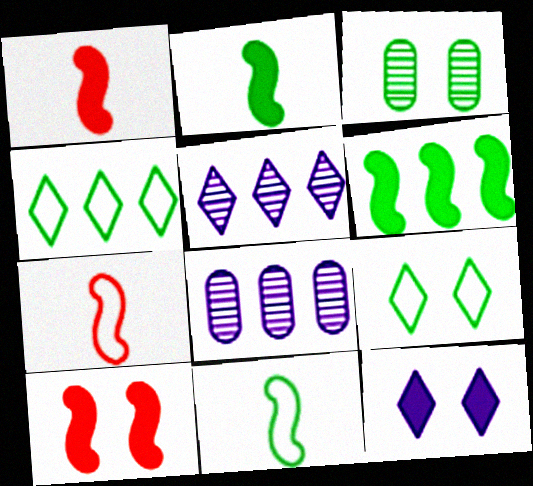[[1, 8, 9], 
[2, 3, 4]]